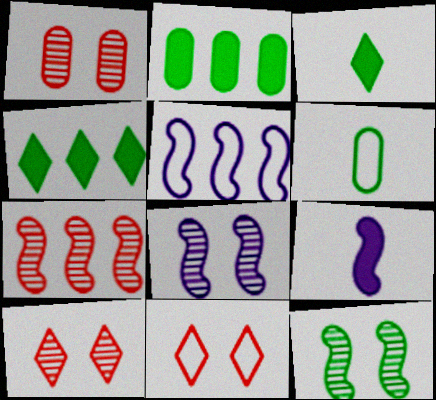[[1, 3, 5], 
[4, 6, 12], 
[5, 6, 11], 
[5, 8, 9]]